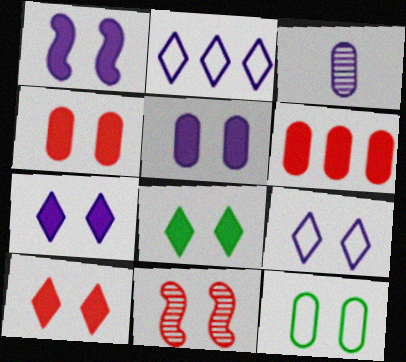[[1, 2, 3], 
[1, 4, 8], 
[1, 5, 7], 
[3, 6, 12], 
[7, 8, 10], 
[7, 11, 12]]